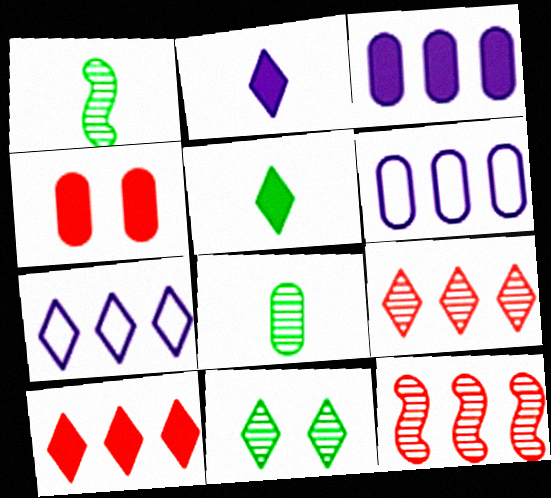[[1, 4, 7], 
[4, 6, 8]]